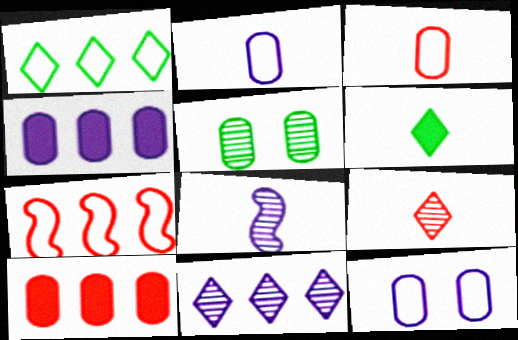[[2, 5, 10], 
[3, 4, 5], 
[3, 6, 8]]